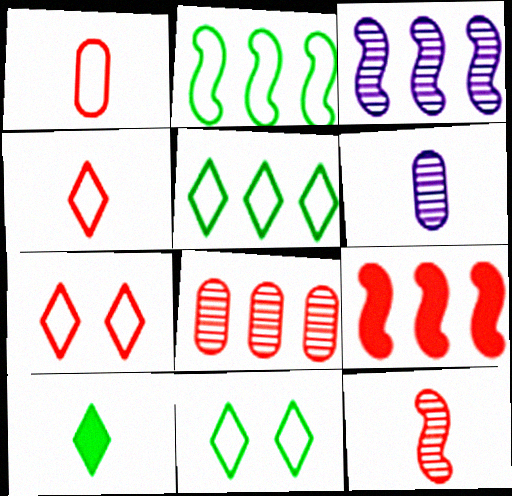[[2, 3, 9], 
[6, 9, 11]]